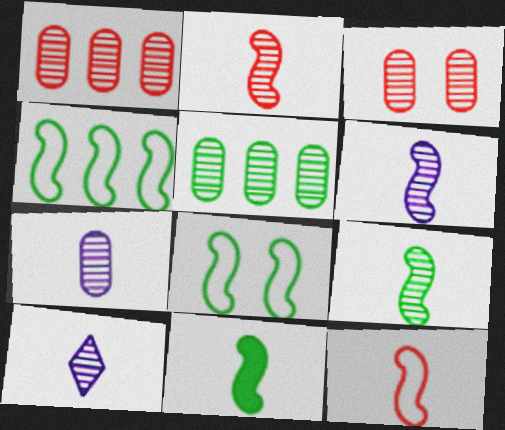[[2, 6, 9], 
[3, 5, 7], 
[6, 7, 10], 
[6, 11, 12]]